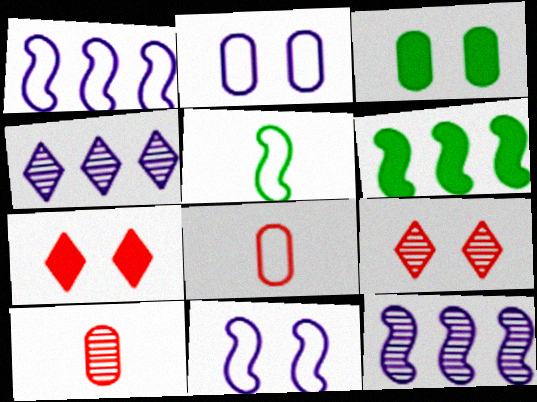[[3, 9, 11]]